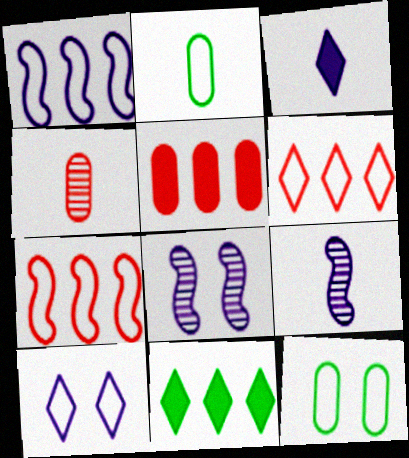[[2, 7, 10]]